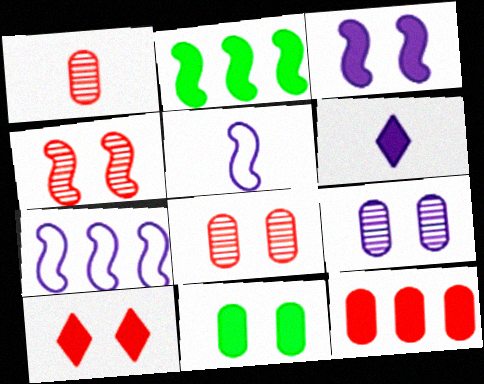[[2, 4, 5], 
[3, 10, 11], 
[6, 7, 9]]